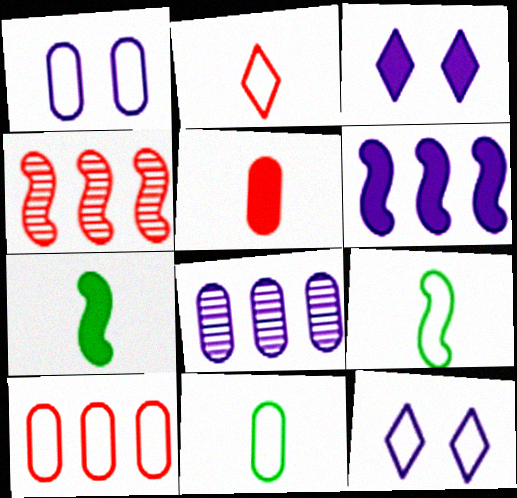[[1, 10, 11], 
[3, 4, 11], 
[9, 10, 12]]